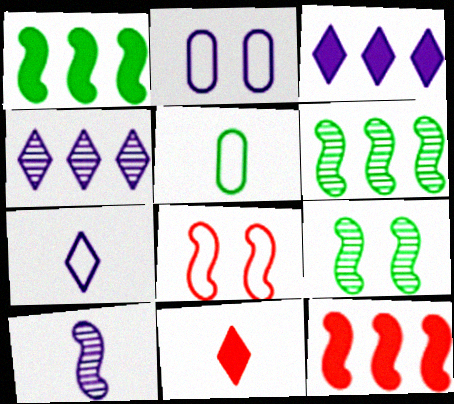[[1, 8, 10], 
[2, 3, 10], 
[2, 6, 11], 
[5, 10, 11]]